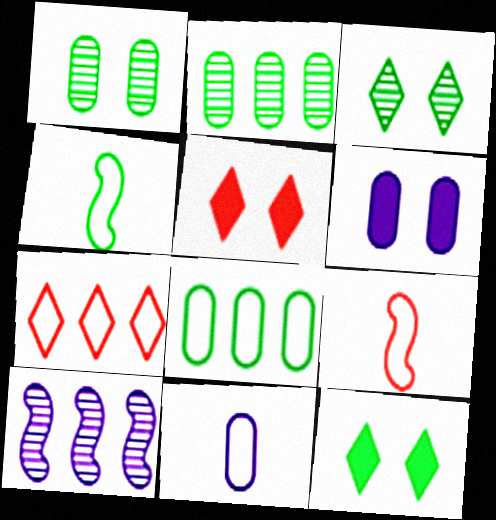[[2, 4, 12]]